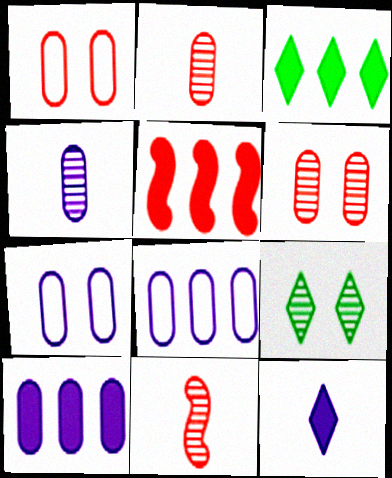[[3, 5, 10], 
[3, 7, 11], 
[4, 7, 10]]